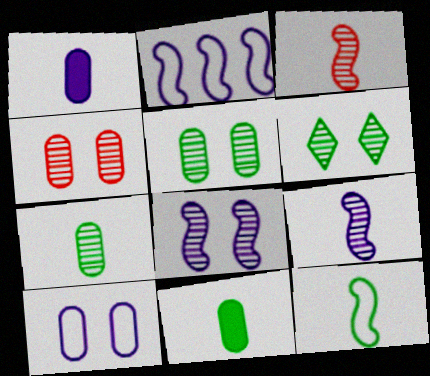[[4, 6, 8]]